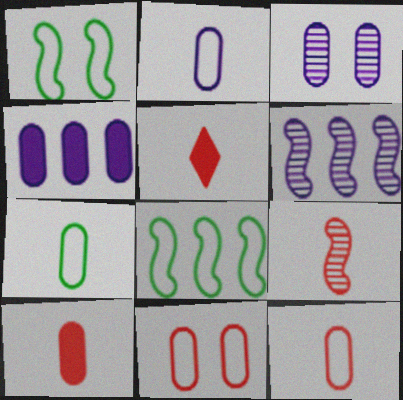[[2, 3, 4], 
[2, 7, 12], 
[3, 5, 8], 
[5, 9, 12]]